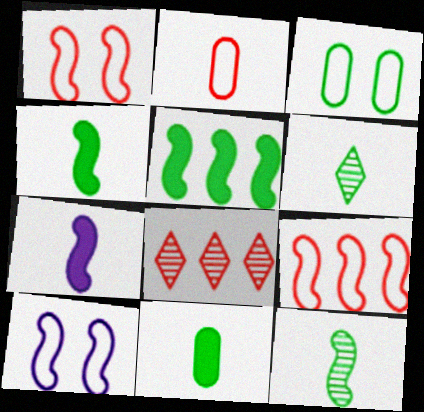[[2, 6, 7], 
[3, 5, 6], 
[3, 7, 8], 
[8, 10, 11]]